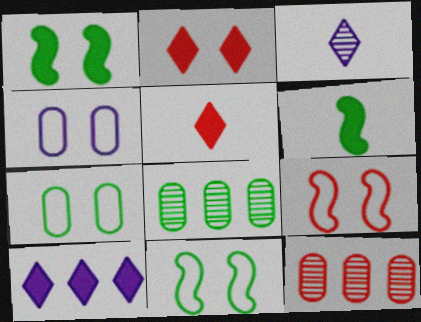[[5, 9, 12]]